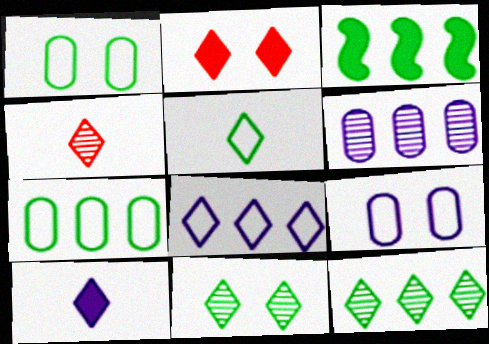[[3, 4, 9], 
[3, 7, 12], 
[4, 5, 10]]